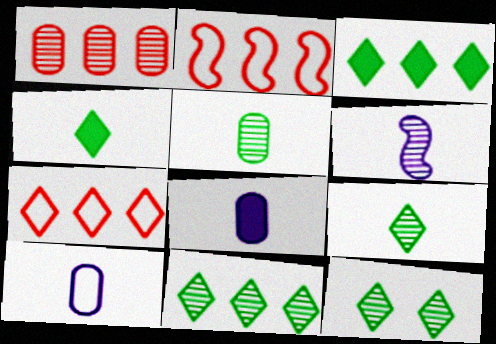[[1, 6, 12], 
[2, 8, 12], 
[9, 11, 12]]